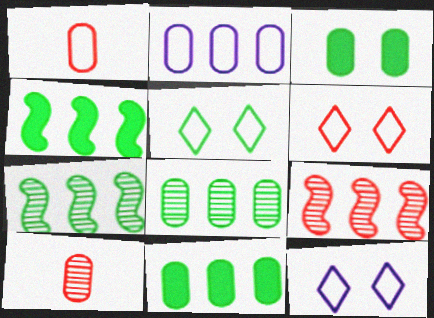[[2, 3, 10], 
[4, 10, 12], 
[5, 6, 12]]